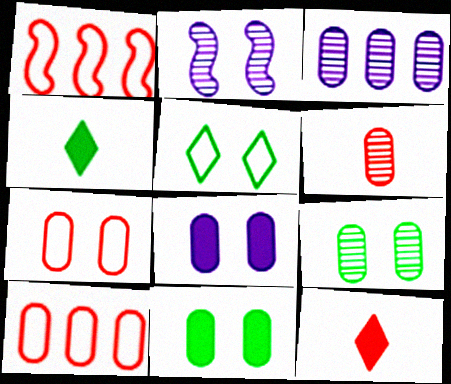[[2, 4, 10], 
[3, 6, 9], 
[7, 8, 9]]